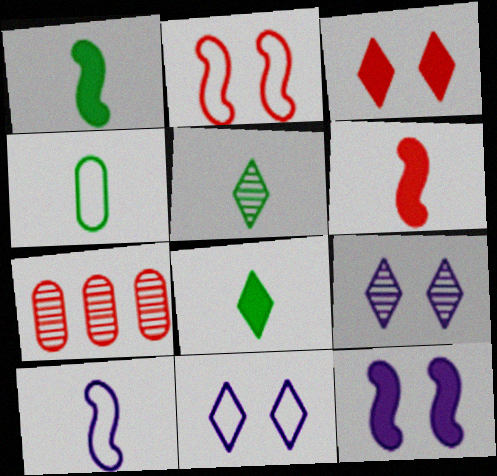[[1, 4, 5], 
[1, 7, 11]]